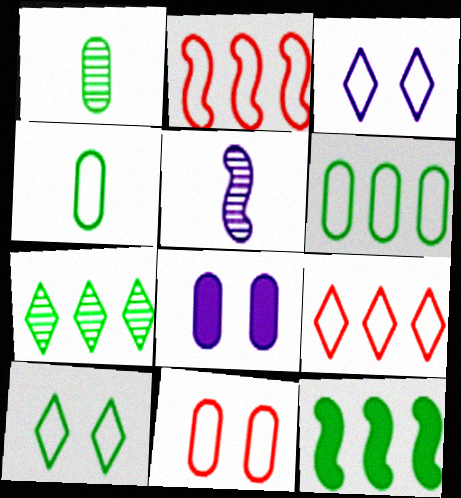[[1, 10, 12], 
[2, 3, 4], 
[6, 7, 12]]